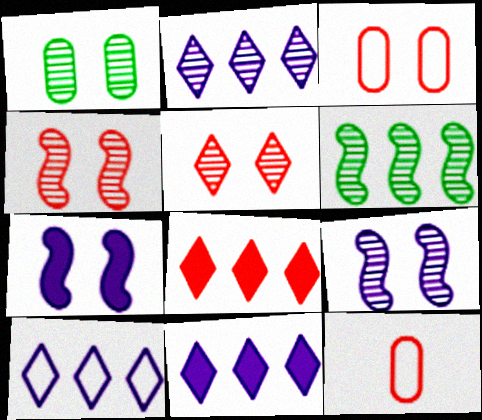[[1, 5, 9], 
[2, 10, 11], 
[4, 8, 12]]